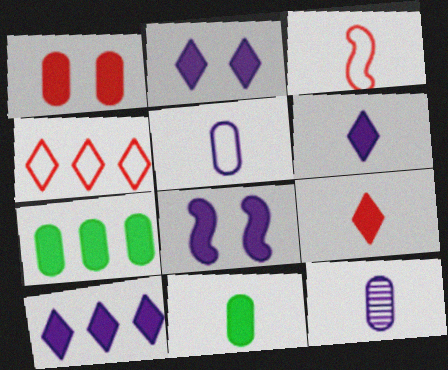[[2, 6, 10], 
[7, 8, 9]]